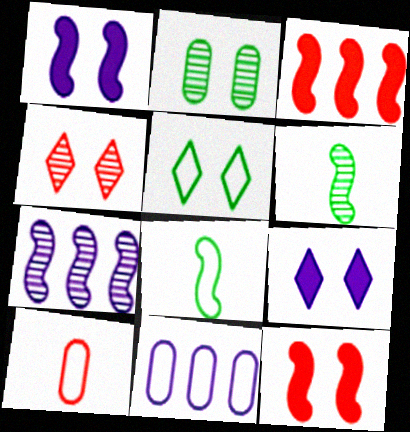[[3, 4, 10], 
[4, 5, 9], 
[7, 8, 12]]